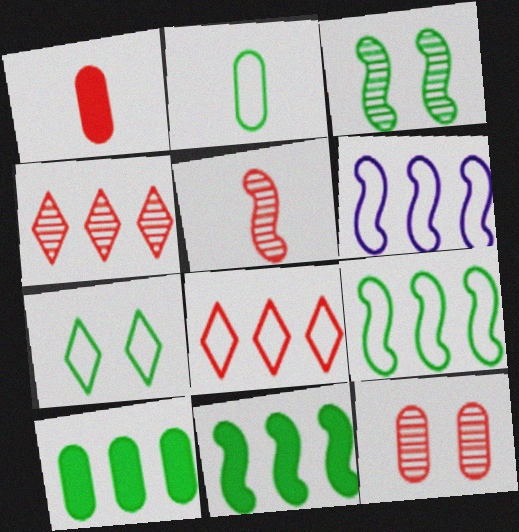[[2, 7, 9], 
[4, 5, 12], 
[4, 6, 10]]